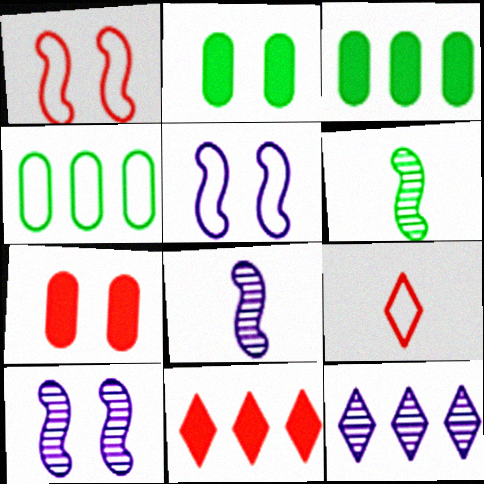[[3, 9, 10], 
[4, 5, 9]]